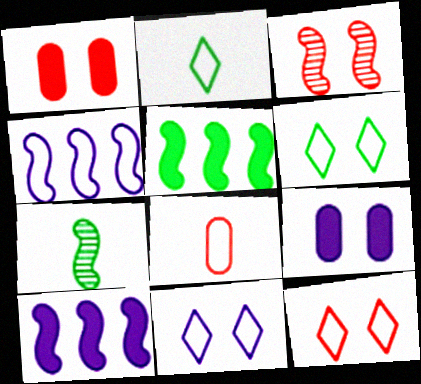[[1, 3, 12], 
[3, 6, 9], 
[4, 6, 8], 
[6, 11, 12]]